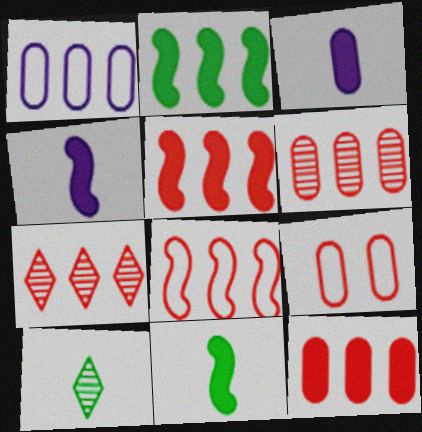[[1, 2, 7], 
[7, 8, 12]]